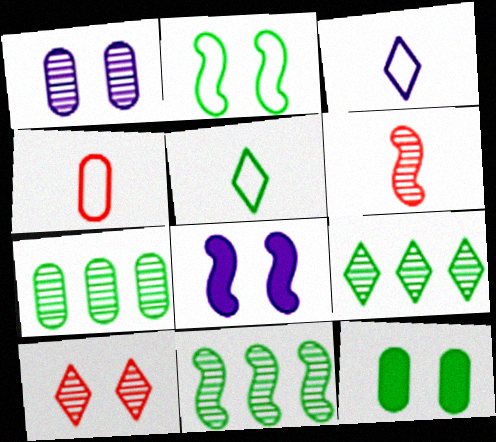[[1, 6, 9], 
[4, 8, 9], 
[5, 11, 12], 
[7, 9, 11]]